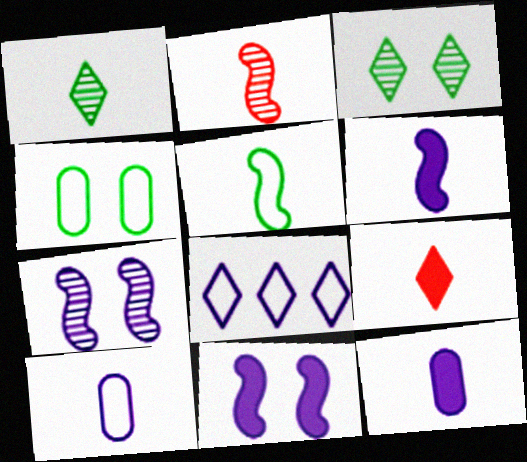[[2, 5, 6], 
[3, 8, 9], 
[7, 8, 12]]